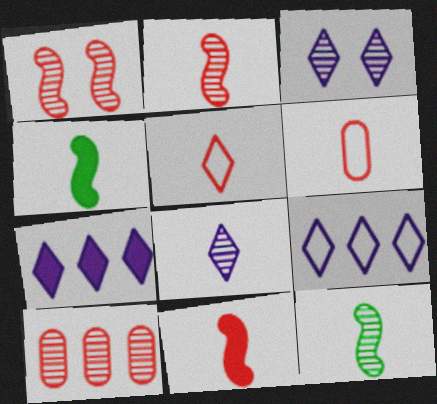[[3, 10, 12], 
[4, 6, 8]]